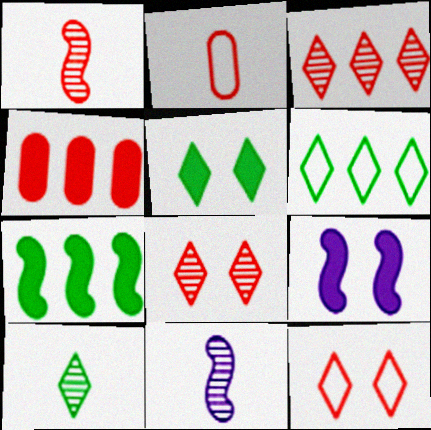[[1, 4, 12], 
[5, 6, 10]]